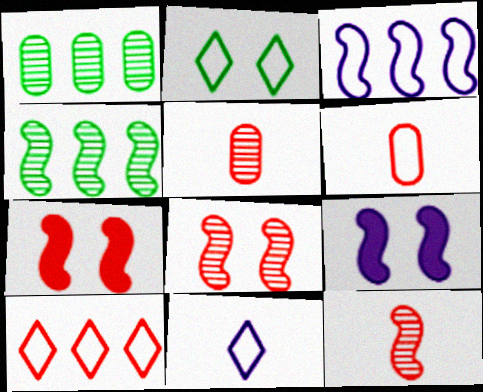[[1, 7, 11], 
[2, 3, 6], 
[2, 10, 11], 
[5, 7, 10]]